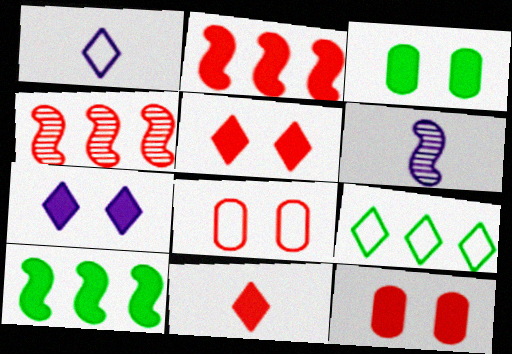[[1, 3, 4], 
[2, 11, 12], 
[4, 8, 11], 
[6, 9, 12]]